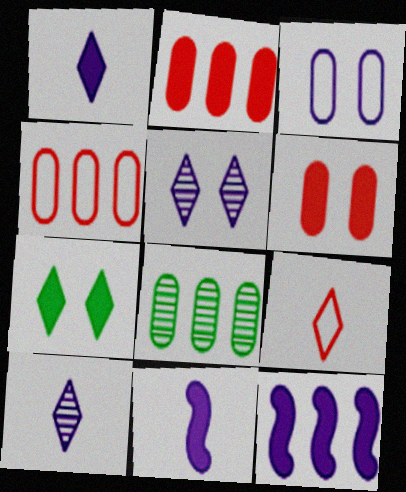[[2, 7, 11], 
[3, 10, 12]]